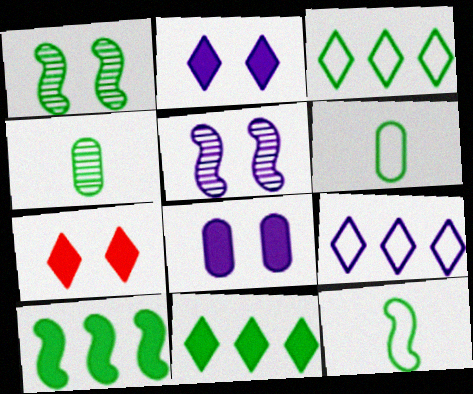[[1, 6, 11], 
[1, 10, 12]]